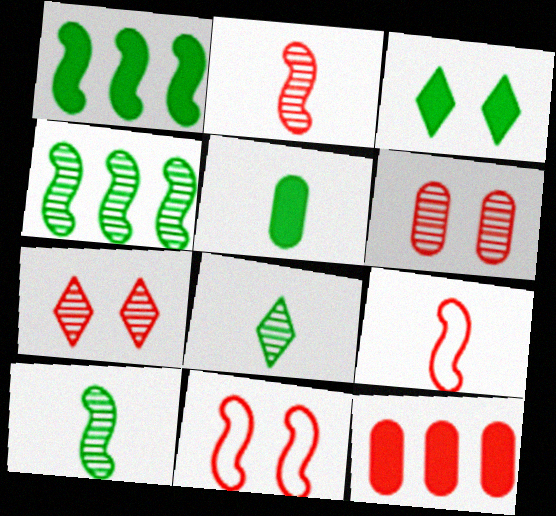[[1, 3, 5], 
[7, 9, 12]]